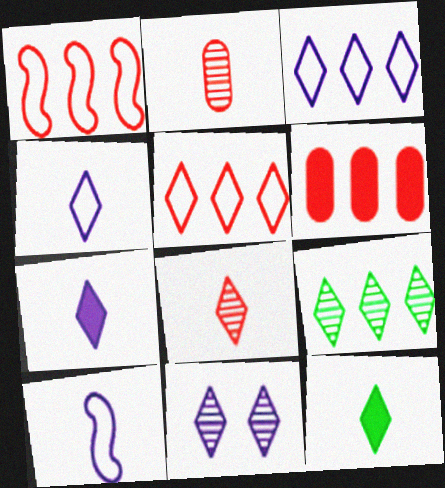[[2, 10, 12], 
[3, 7, 11], 
[4, 8, 12], 
[5, 11, 12], 
[8, 9, 11]]